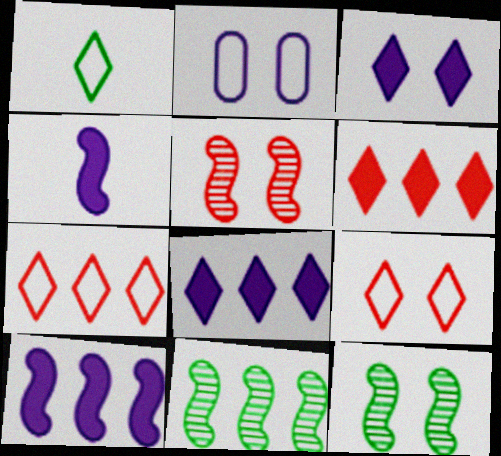[]